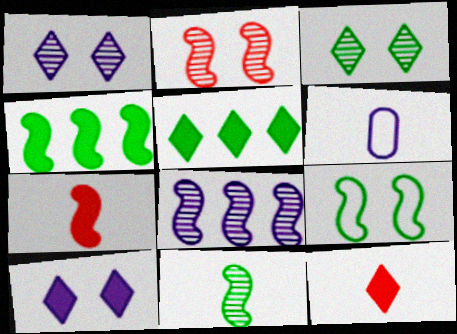[[2, 5, 6], 
[2, 8, 11], 
[4, 9, 11], 
[5, 10, 12], 
[6, 8, 10], 
[6, 11, 12], 
[7, 8, 9]]